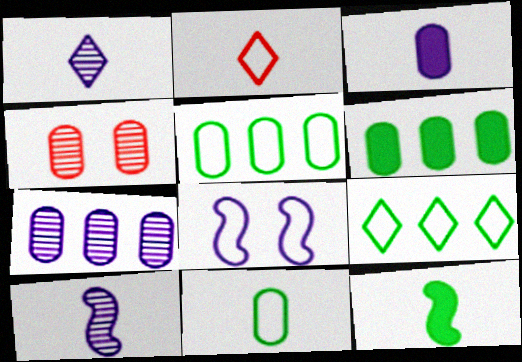[[2, 5, 8], 
[3, 4, 5]]